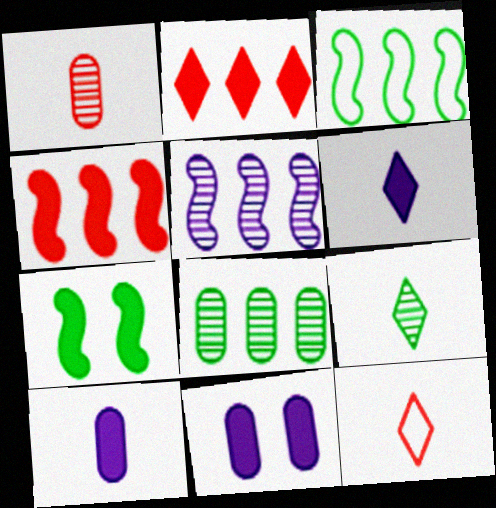[[2, 7, 10], 
[3, 4, 5], 
[6, 9, 12]]